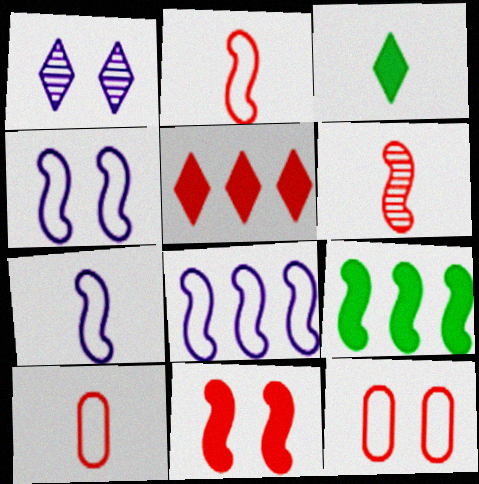[[1, 9, 10], 
[4, 6, 9], 
[4, 7, 8], 
[5, 6, 12]]